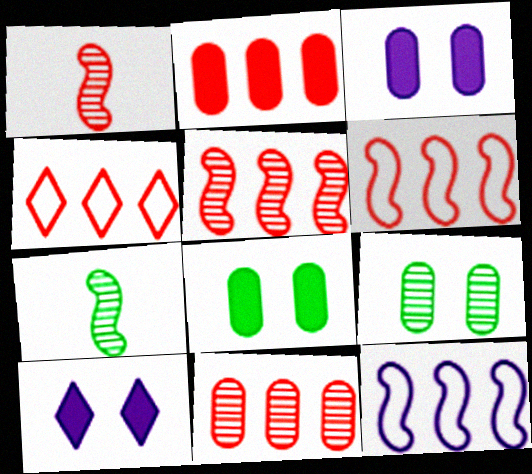[[2, 4, 5], 
[3, 4, 7]]